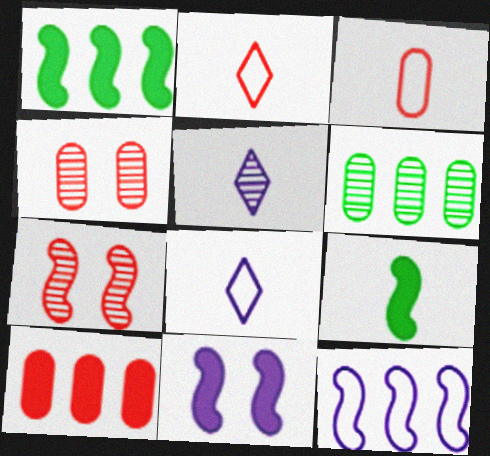[[1, 4, 8], 
[2, 6, 11], 
[2, 7, 10], 
[3, 4, 10], 
[3, 5, 9], 
[5, 6, 7], 
[7, 9, 12]]